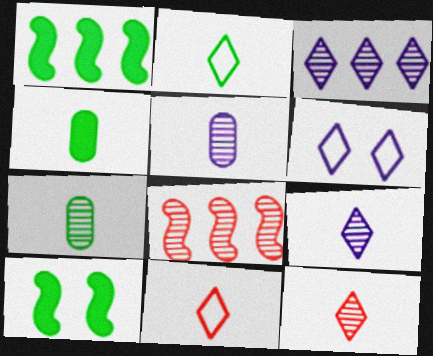[[4, 6, 8]]